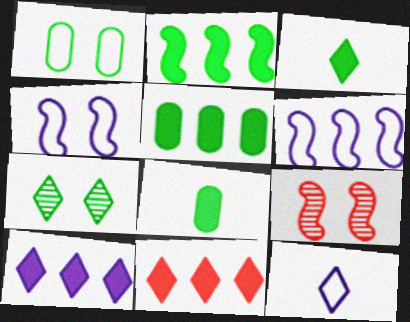[[5, 9, 12], 
[7, 11, 12]]